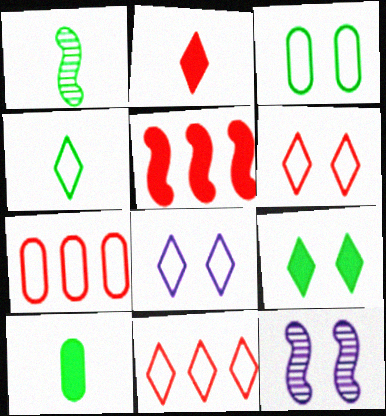[[1, 4, 10], 
[4, 8, 11], 
[10, 11, 12]]